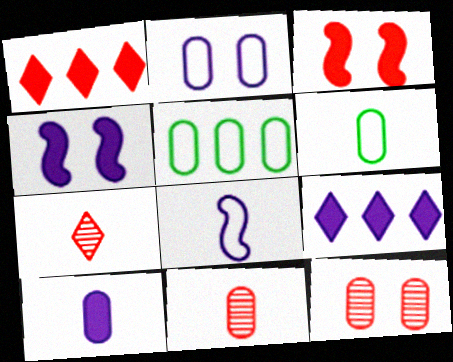[[4, 5, 7], 
[4, 9, 10], 
[5, 10, 12], 
[6, 10, 11]]